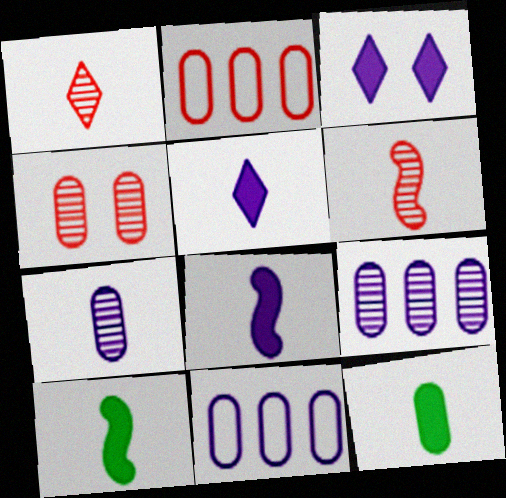[[4, 11, 12]]